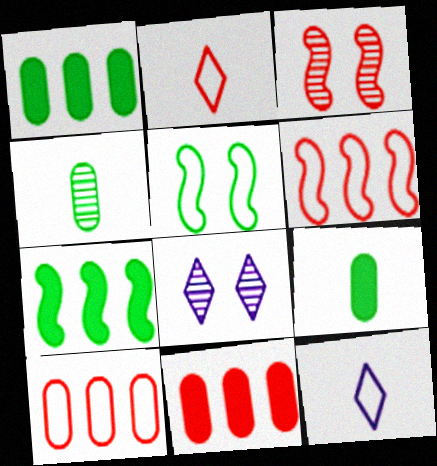[[1, 3, 12], 
[2, 3, 11], 
[5, 10, 12], 
[6, 8, 9]]